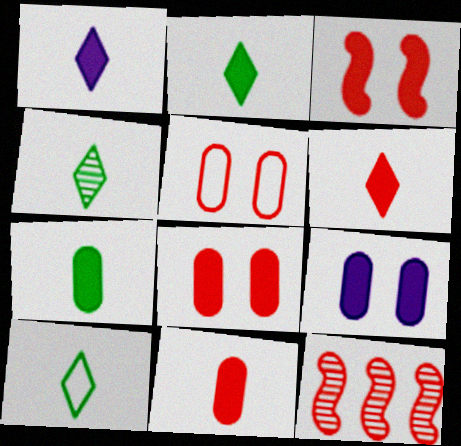[[1, 2, 6], 
[2, 4, 10], 
[5, 6, 12], 
[9, 10, 12]]